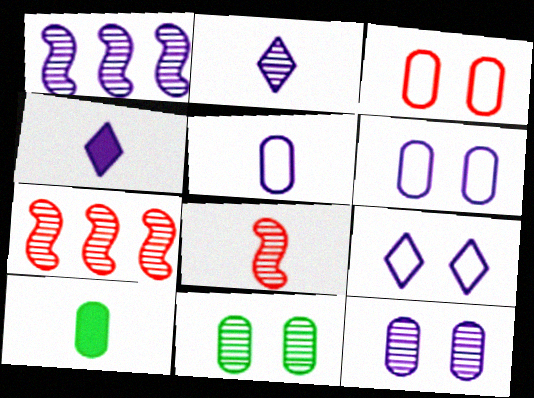[[1, 2, 12], 
[1, 4, 6], 
[2, 7, 11], 
[7, 9, 10]]